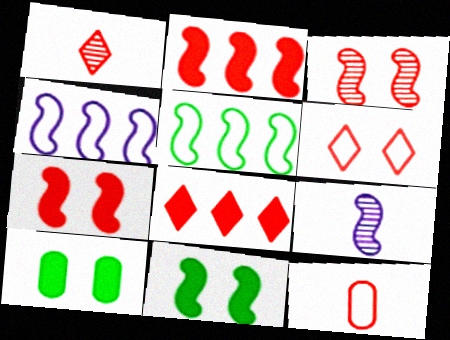[[1, 4, 10], 
[1, 6, 8], 
[3, 8, 12], 
[5, 7, 9]]